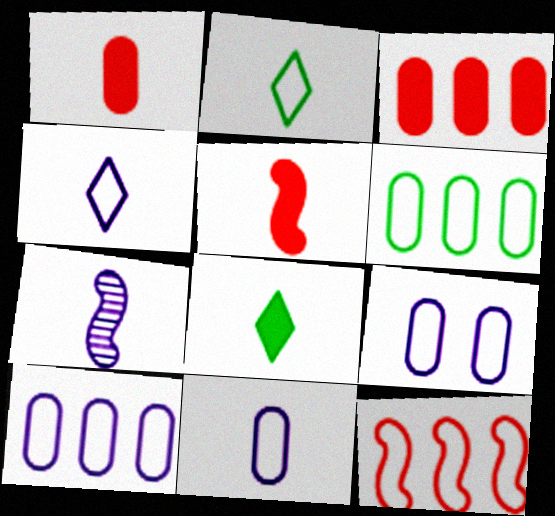[[1, 2, 7], 
[2, 9, 12], 
[9, 10, 11]]